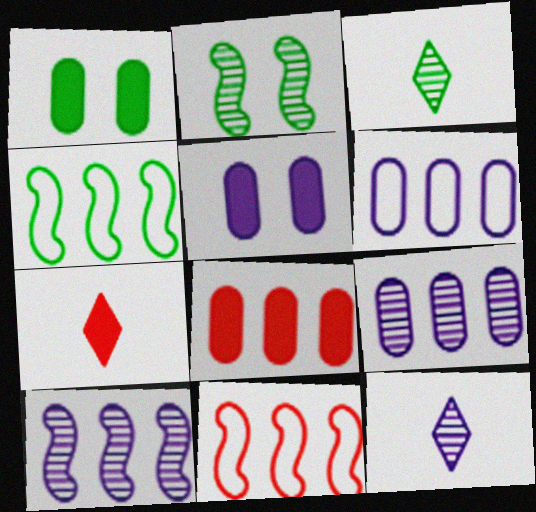[[1, 3, 4], 
[1, 11, 12], 
[2, 6, 7], 
[3, 5, 11]]